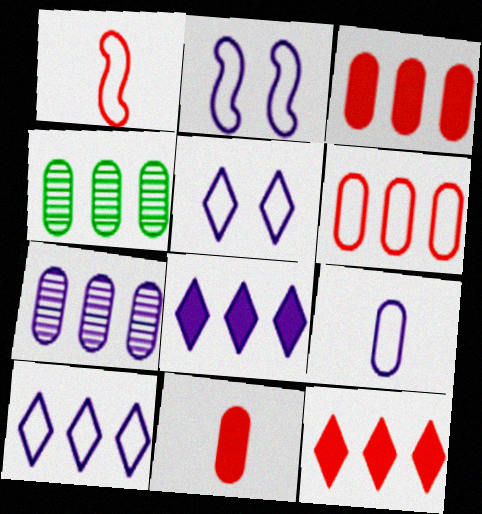[[2, 9, 10]]